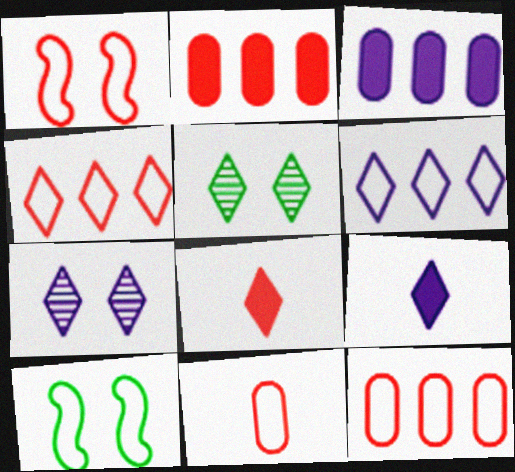[[1, 4, 11], 
[4, 5, 9], 
[5, 6, 8], 
[6, 7, 9], 
[6, 10, 11]]